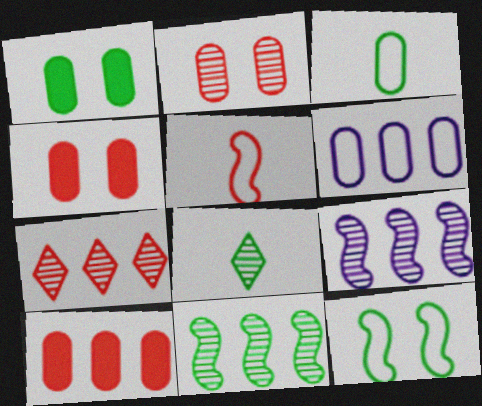[[2, 8, 9], 
[4, 5, 7]]